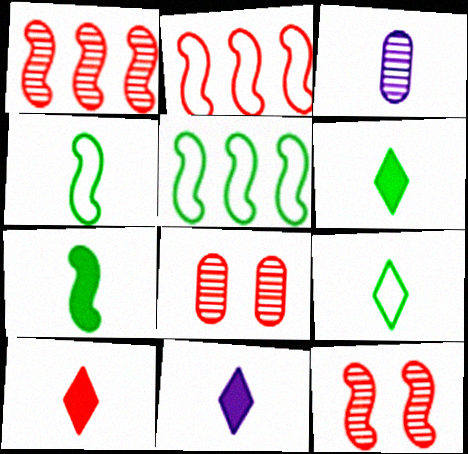[[2, 8, 10], 
[3, 4, 10], 
[5, 8, 11], 
[6, 10, 11]]